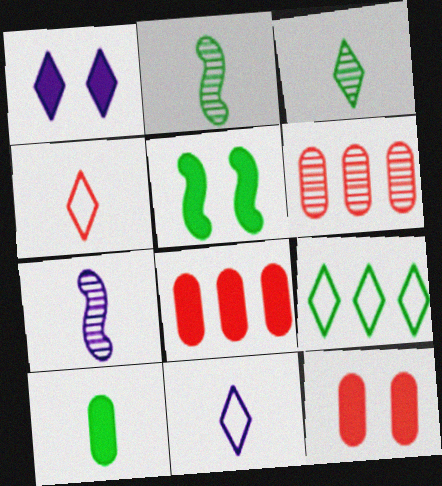[[1, 5, 12], 
[4, 7, 10], 
[5, 6, 11], 
[7, 9, 12]]